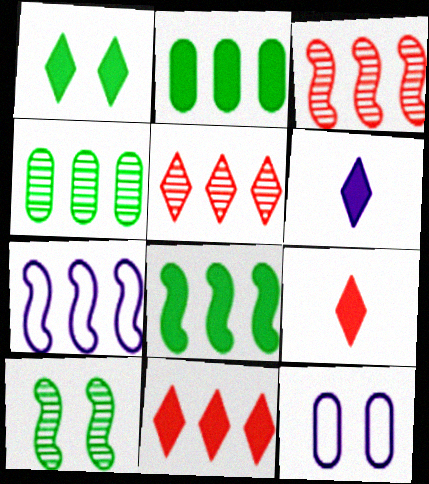[[1, 6, 11], 
[2, 5, 7], 
[3, 7, 8], 
[4, 7, 11]]